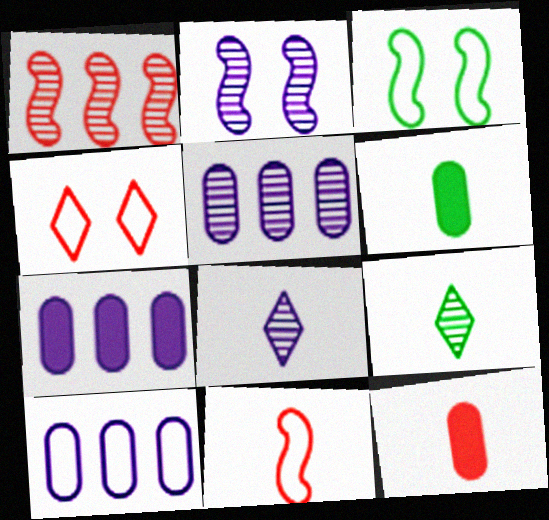[[1, 4, 12], 
[2, 5, 8], 
[5, 7, 10], 
[6, 8, 11]]